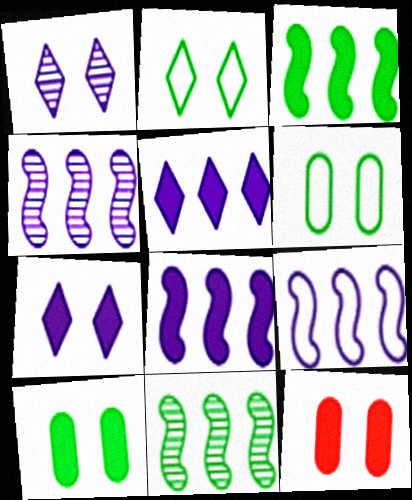[[4, 8, 9]]